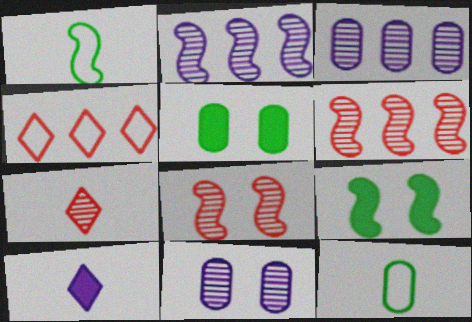[]